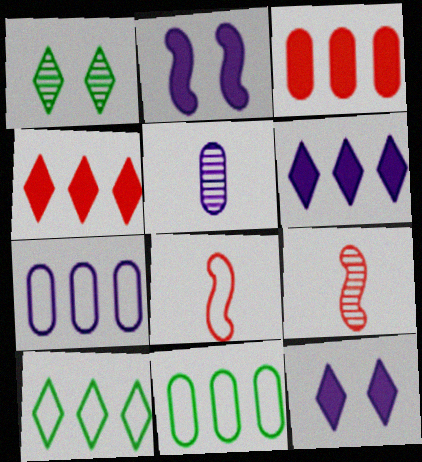[[9, 11, 12]]